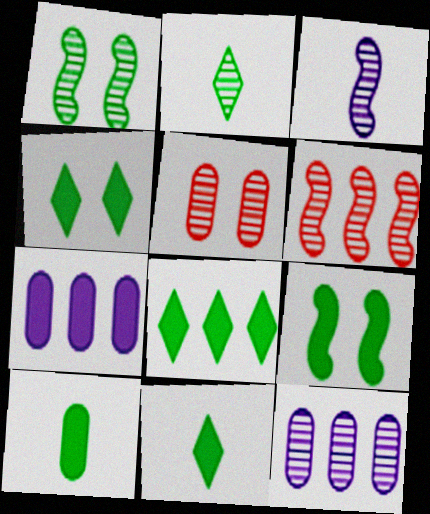[[1, 3, 6], 
[4, 8, 11], 
[8, 9, 10]]